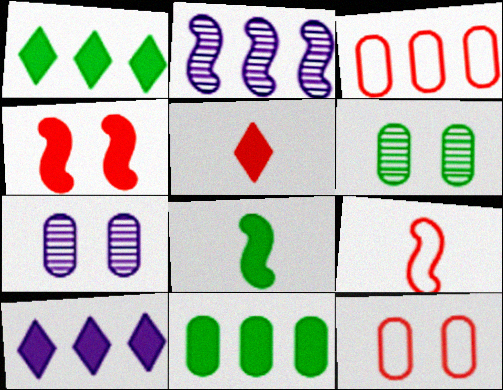[[1, 2, 3], 
[1, 7, 9], 
[6, 9, 10]]